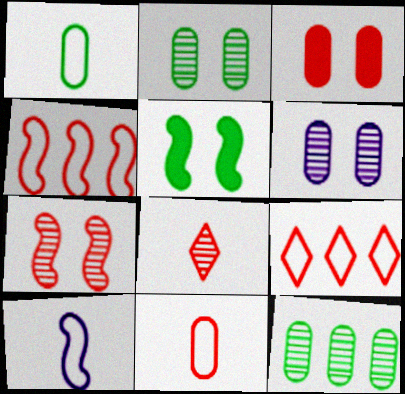[[3, 4, 8]]